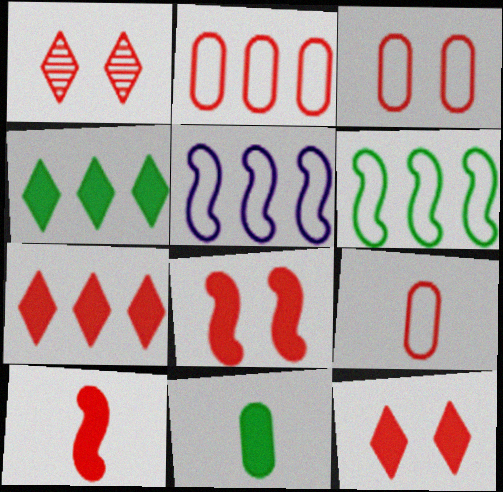[[1, 2, 10], 
[1, 3, 8], 
[1, 5, 11], 
[2, 3, 9]]